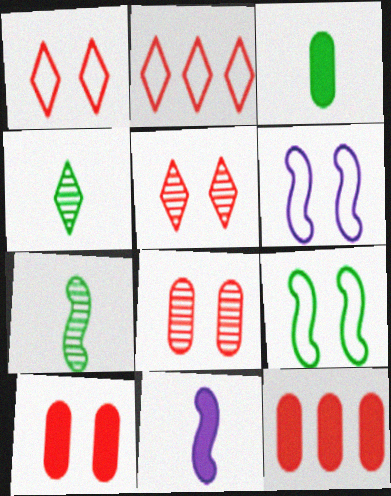[[4, 6, 12]]